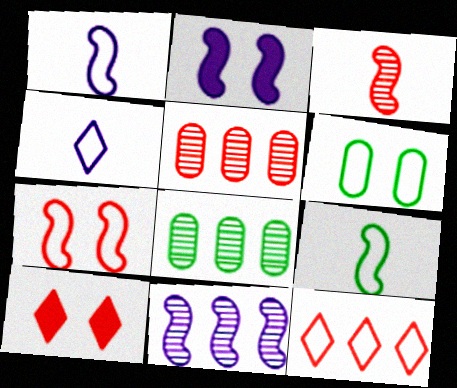[[1, 2, 11], 
[1, 6, 12], 
[1, 8, 10]]